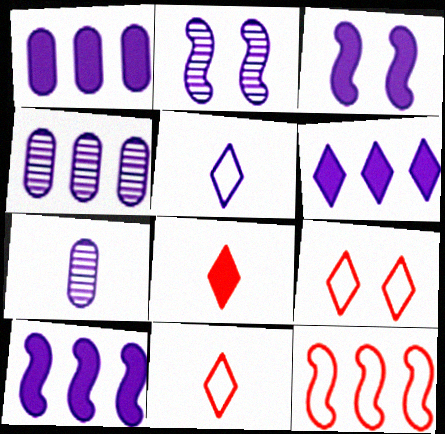[[1, 2, 5], 
[1, 6, 10], 
[3, 4, 5]]